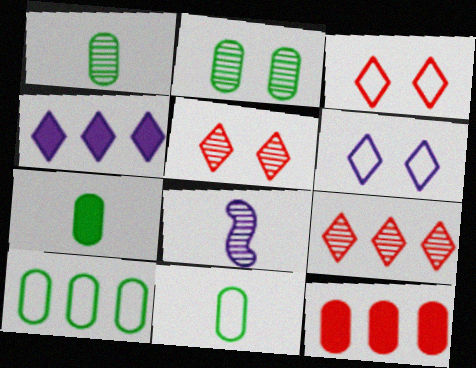[[1, 7, 11], 
[2, 7, 10], 
[2, 8, 9]]